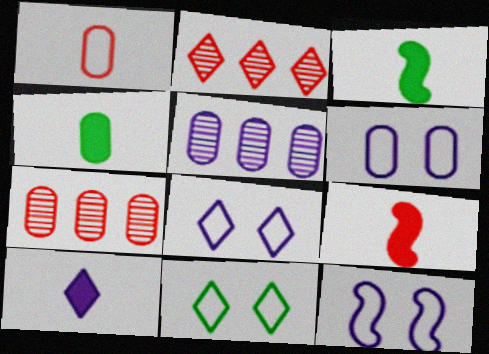[[2, 3, 6], 
[2, 4, 12], 
[2, 10, 11], 
[3, 7, 8], 
[4, 6, 7], 
[4, 9, 10], 
[5, 9, 11], 
[5, 10, 12], 
[6, 8, 12]]